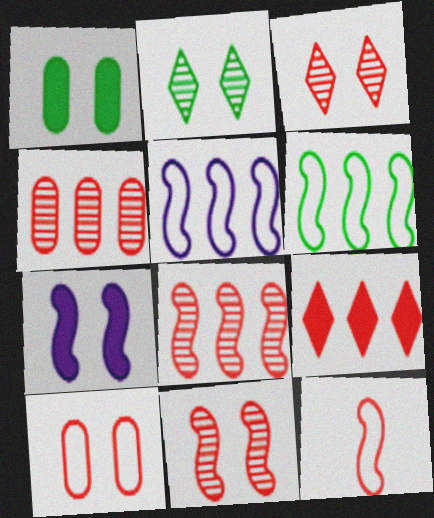[[2, 7, 10]]